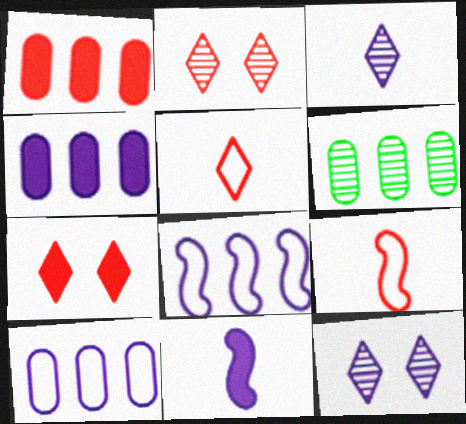[[1, 2, 9], 
[1, 6, 10], 
[10, 11, 12]]